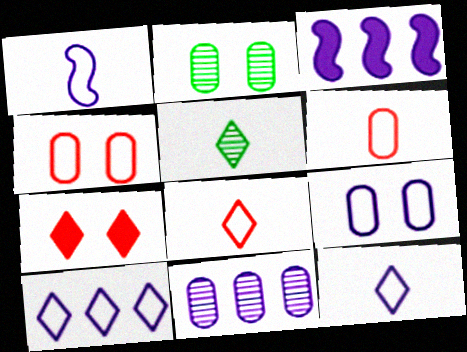[[1, 9, 10], 
[2, 3, 8], 
[3, 4, 5], 
[3, 10, 11], 
[5, 7, 10]]